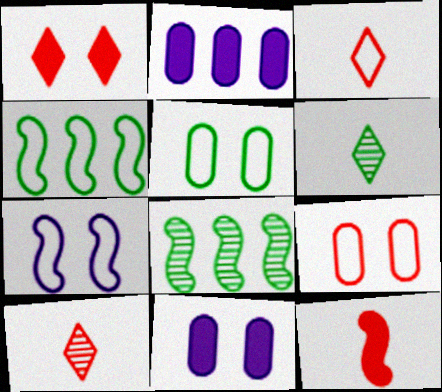[[3, 8, 11], 
[4, 10, 11], 
[7, 8, 12]]